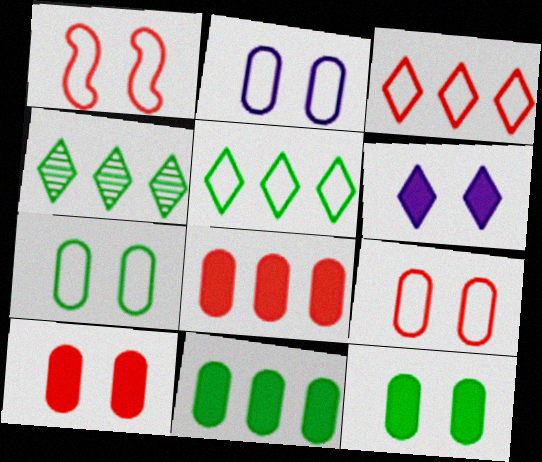[[2, 7, 9]]